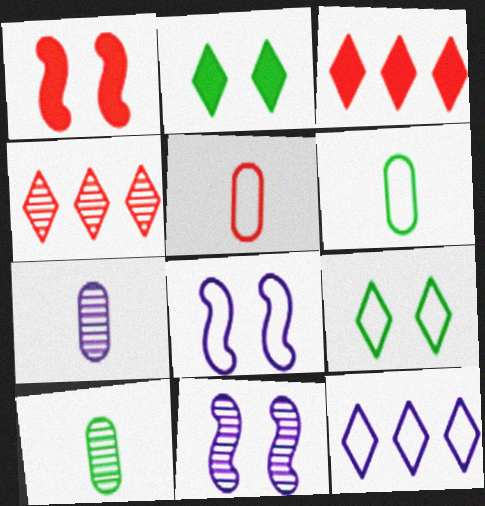[[1, 4, 5], 
[1, 10, 12], 
[3, 6, 11], 
[3, 8, 10], 
[4, 10, 11]]